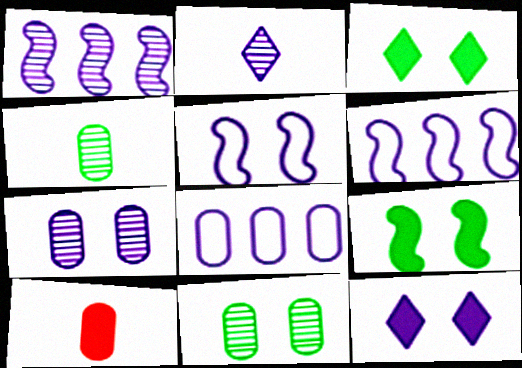[[1, 2, 7], 
[5, 7, 12], 
[8, 10, 11]]